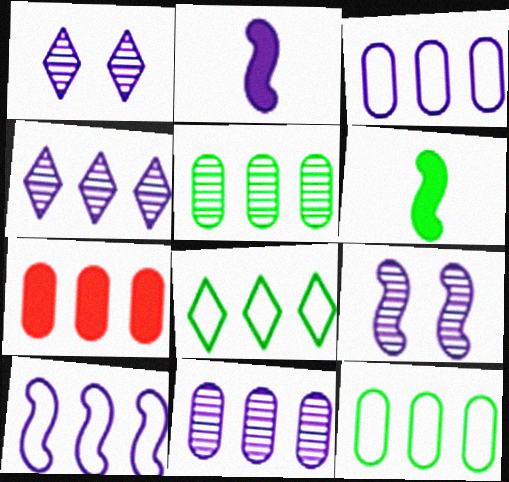[[1, 2, 3], 
[2, 9, 10], 
[3, 5, 7], 
[7, 11, 12]]